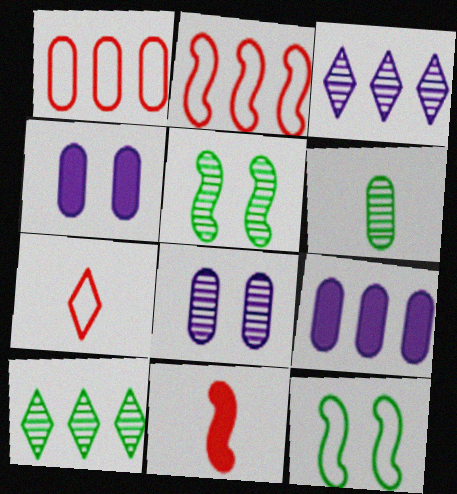[[1, 4, 6], 
[2, 9, 10], 
[5, 6, 10], 
[5, 7, 9]]